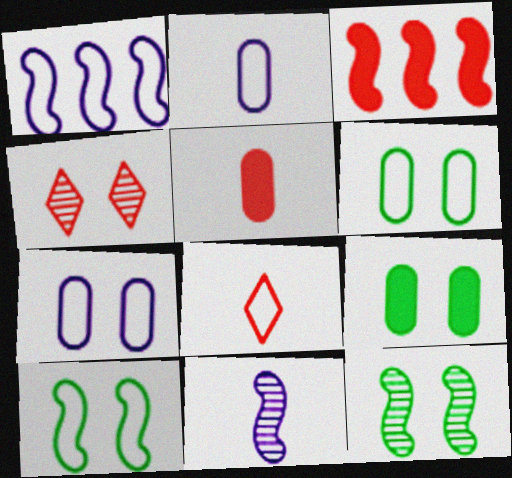[[1, 6, 8], 
[3, 10, 11]]